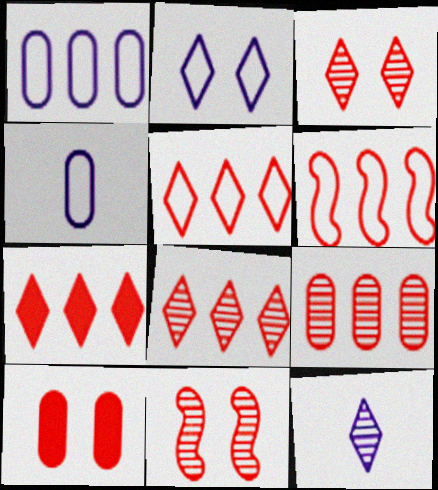[[5, 7, 8], 
[6, 7, 9]]